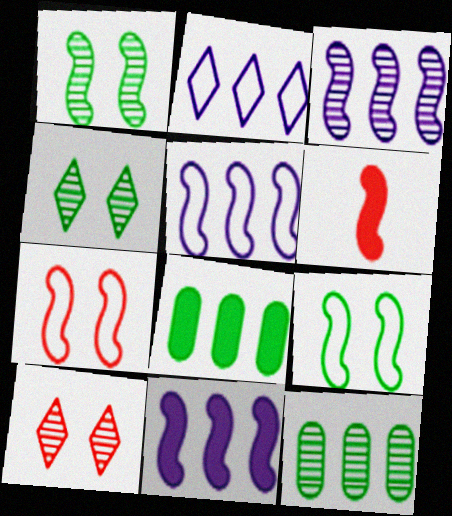[[1, 5, 6], 
[3, 5, 11], 
[3, 6, 9]]